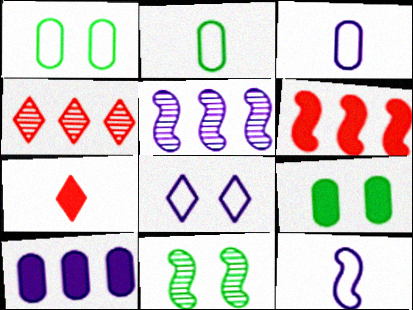[[1, 5, 7], 
[4, 9, 12], 
[6, 11, 12]]